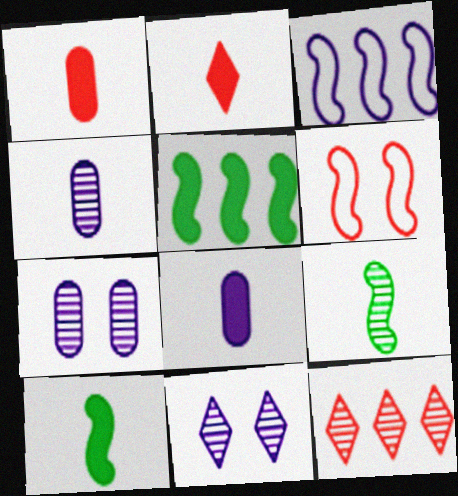[[1, 6, 12], 
[2, 8, 10], 
[3, 8, 11], 
[7, 9, 12]]